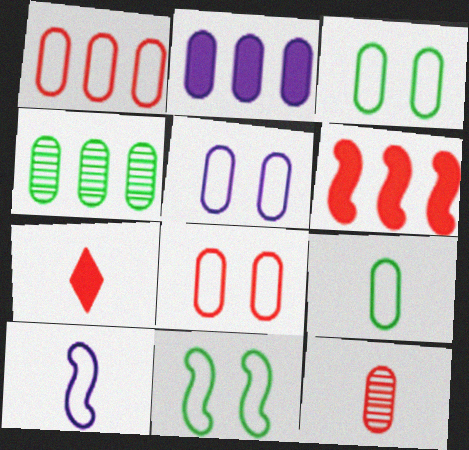[[1, 2, 4], 
[1, 5, 9], 
[2, 3, 12], 
[3, 5, 8]]